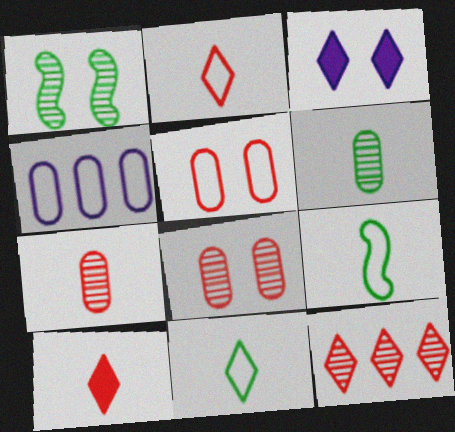[[1, 3, 5], 
[1, 4, 10], 
[3, 11, 12]]